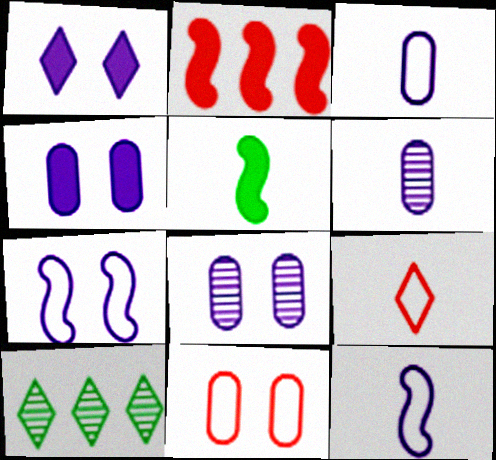[[1, 7, 8], 
[1, 9, 10], 
[5, 6, 9]]